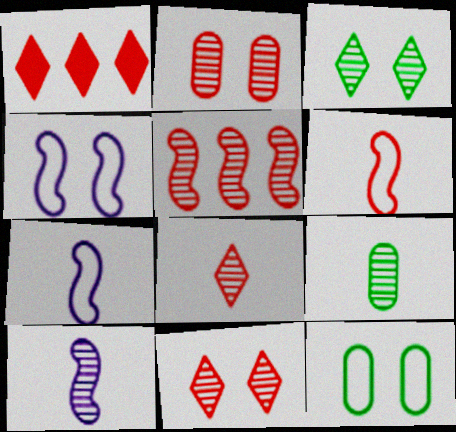[[1, 2, 6], 
[1, 4, 9], 
[1, 10, 12], 
[2, 5, 8], 
[8, 9, 10]]